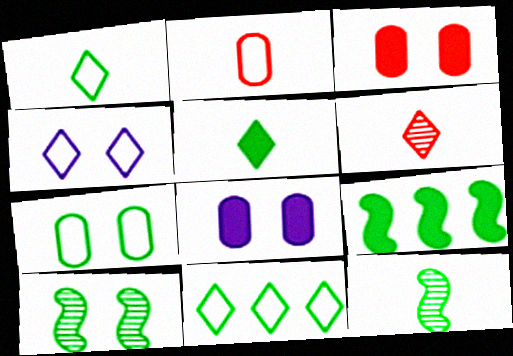[[3, 4, 10]]